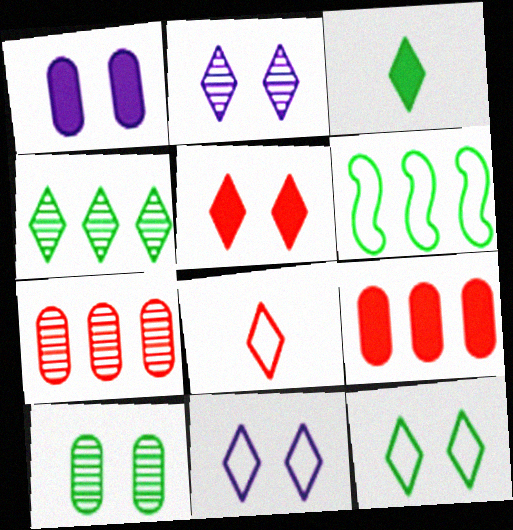[[2, 5, 12], 
[3, 4, 12], 
[3, 6, 10]]